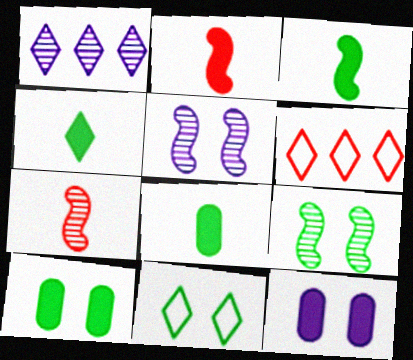[[3, 4, 8], 
[5, 6, 8], 
[9, 10, 11]]